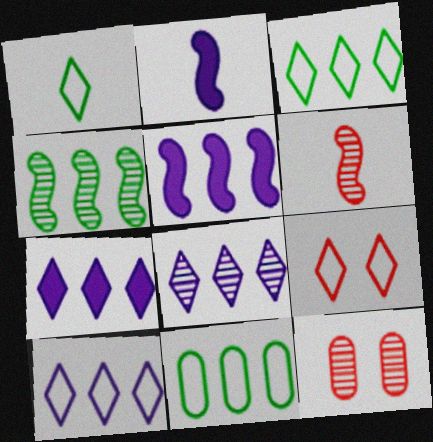[[1, 5, 12], 
[1, 9, 10], 
[2, 3, 12], 
[7, 8, 10]]